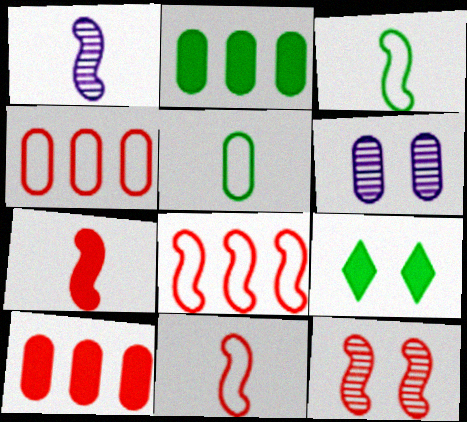[[1, 3, 7], 
[1, 4, 9], 
[5, 6, 10], 
[7, 8, 12]]